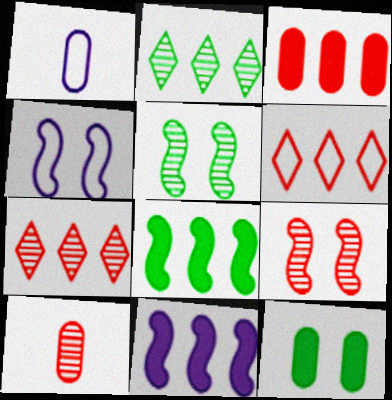[[7, 9, 10]]